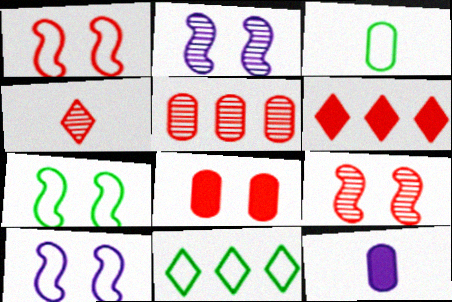[[1, 7, 10], 
[2, 3, 6], 
[3, 7, 11], 
[4, 5, 9], 
[9, 11, 12]]